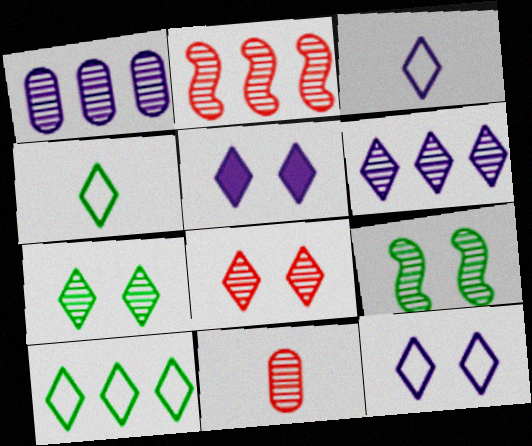[[2, 8, 11], 
[3, 5, 6], 
[6, 9, 11]]